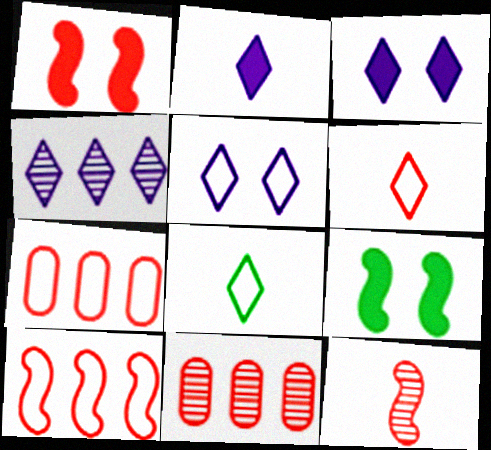[[1, 6, 11], 
[1, 10, 12], 
[2, 4, 5]]